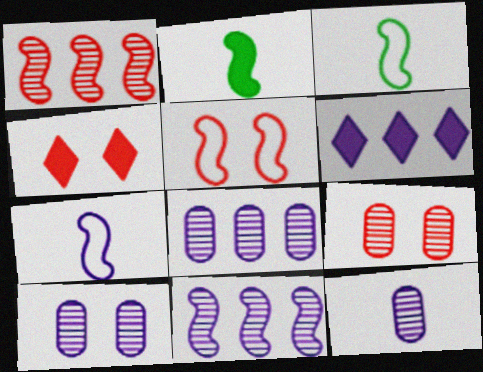[[2, 5, 11], 
[3, 4, 8], 
[3, 6, 9], 
[4, 5, 9], 
[6, 7, 10], 
[8, 10, 12]]